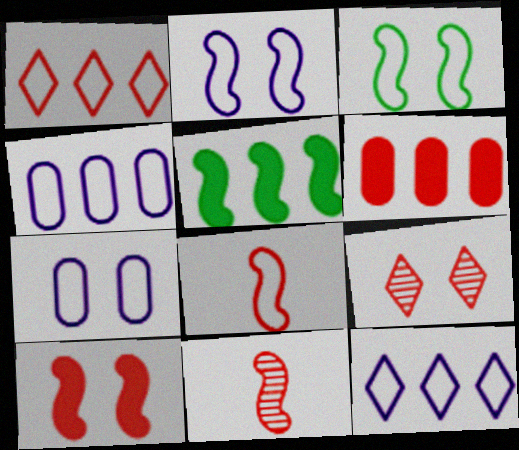[[2, 5, 11], 
[6, 8, 9]]